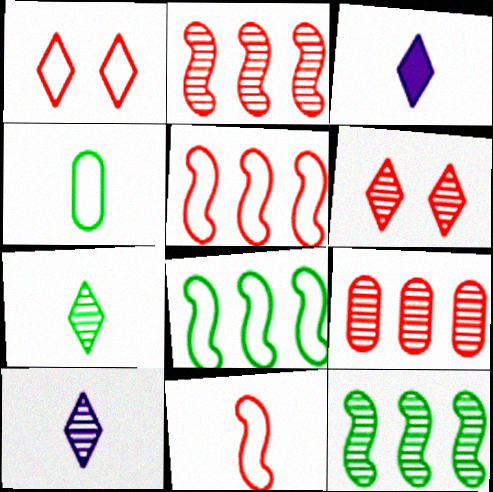[]